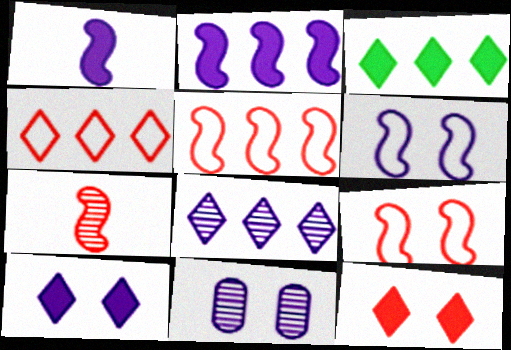[[3, 4, 8], 
[6, 10, 11]]